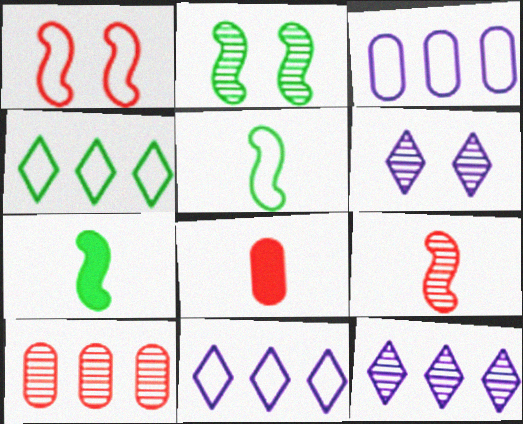[[2, 8, 11]]